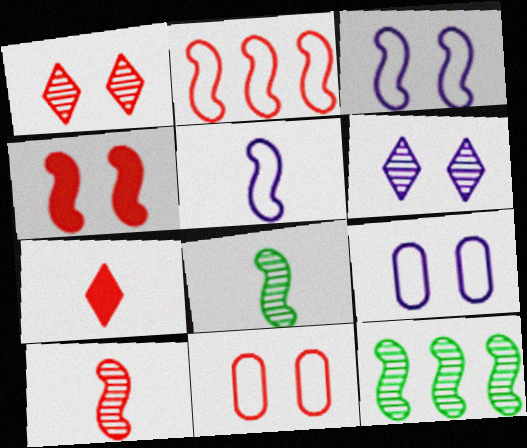[[1, 4, 11], 
[2, 4, 10], 
[4, 5, 12], 
[7, 9, 12]]